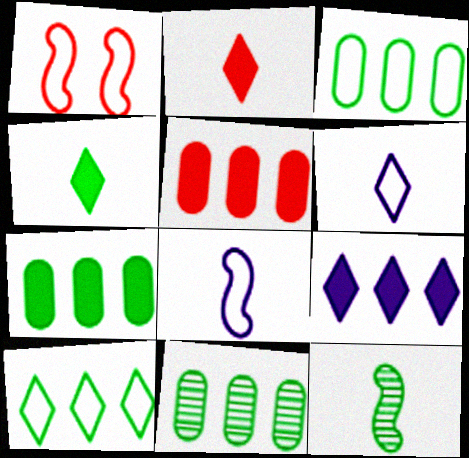[[1, 3, 6], 
[3, 7, 11]]